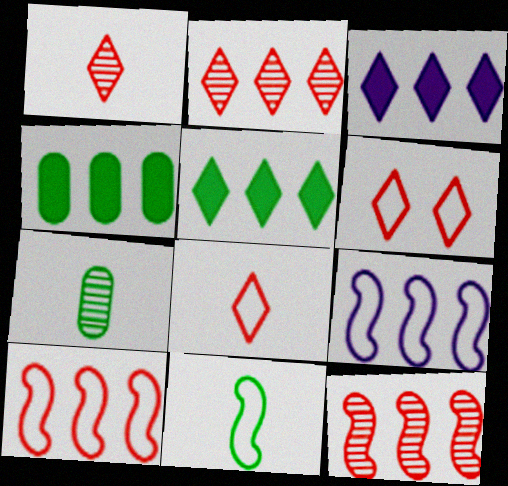[[2, 4, 9]]